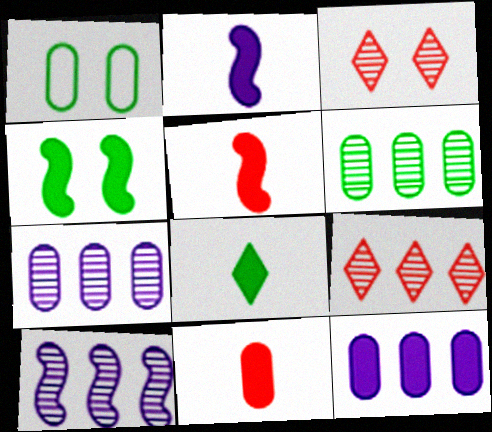[[1, 2, 9], 
[1, 7, 11], 
[2, 8, 11], 
[6, 9, 10]]